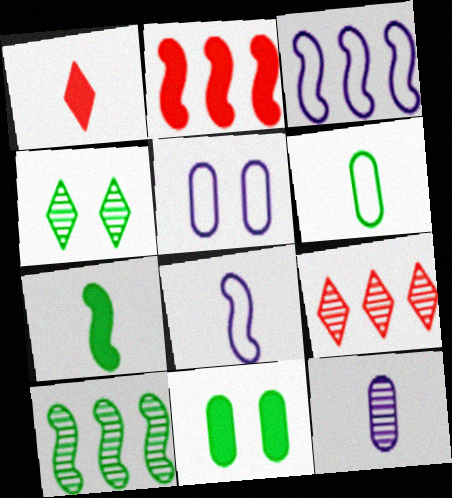[[1, 5, 10], 
[2, 3, 10], 
[5, 7, 9], 
[8, 9, 11]]